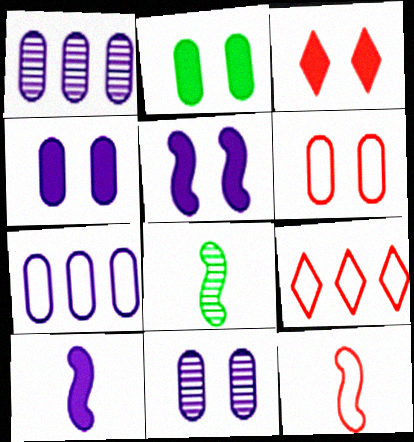[[2, 3, 5], 
[2, 6, 11], 
[3, 7, 8], 
[4, 8, 9], 
[6, 9, 12], 
[8, 10, 12]]